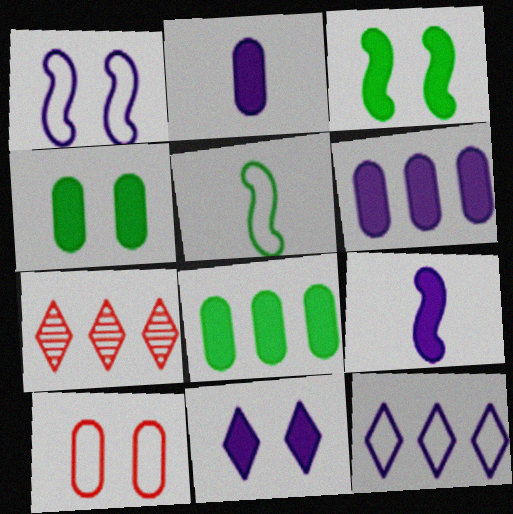[[5, 10, 12], 
[6, 9, 11]]